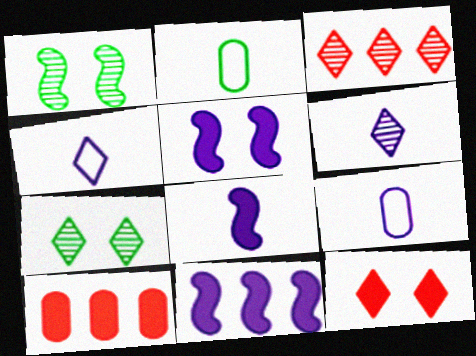[[1, 4, 10], 
[2, 3, 5], 
[3, 6, 7], 
[5, 8, 11], 
[6, 8, 9]]